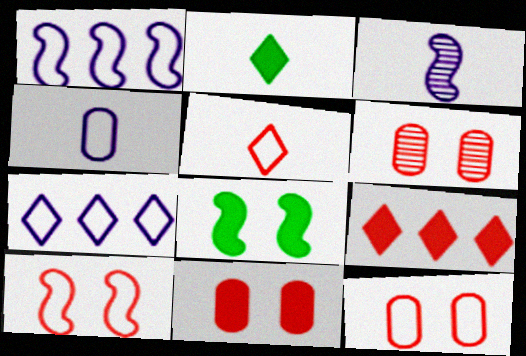[[1, 2, 6], 
[6, 11, 12]]